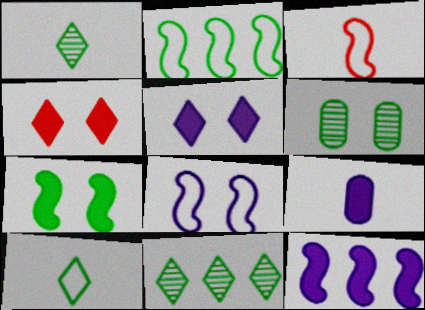[[1, 3, 9], 
[2, 3, 8], 
[4, 6, 8], 
[5, 9, 12]]